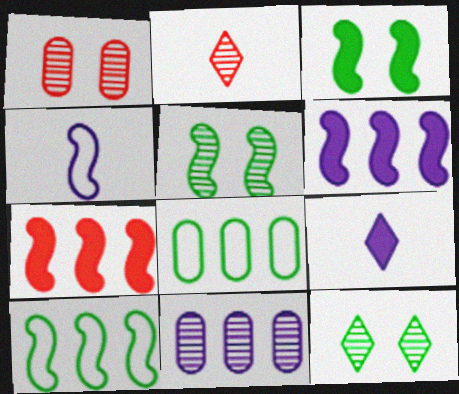[[1, 9, 10], 
[2, 5, 11], 
[4, 5, 7]]